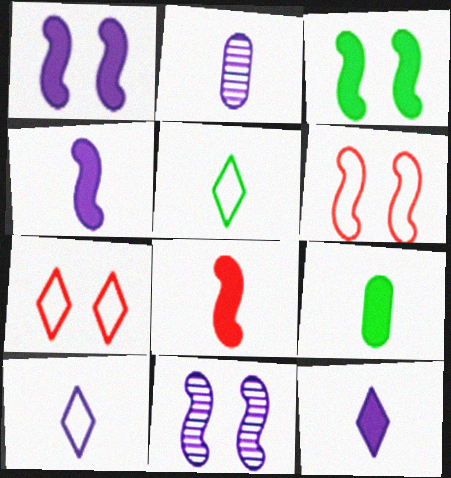[[2, 4, 10], 
[2, 5, 8], 
[3, 6, 11], 
[8, 9, 12]]